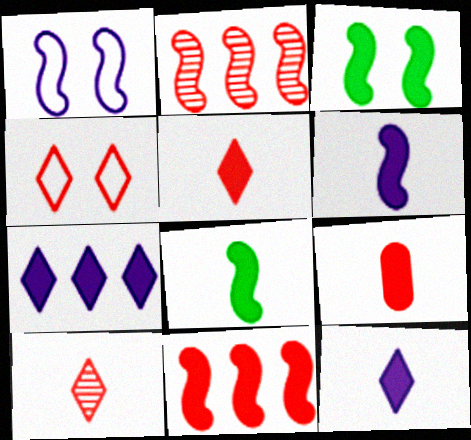[[1, 2, 8], 
[2, 4, 9], 
[3, 6, 11], 
[3, 7, 9], 
[8, 9, 12]]